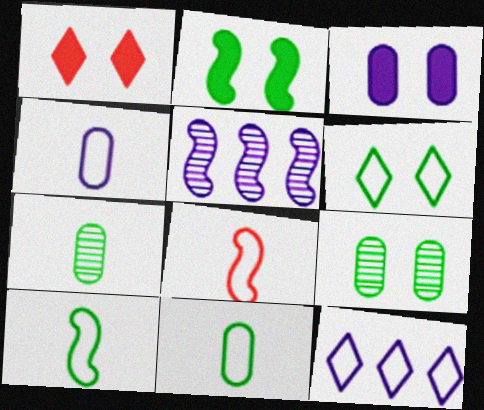[[1, 2, 3], 
[1, 5, 11], 
[2, 5, 8], 
[2, 6, 9]]